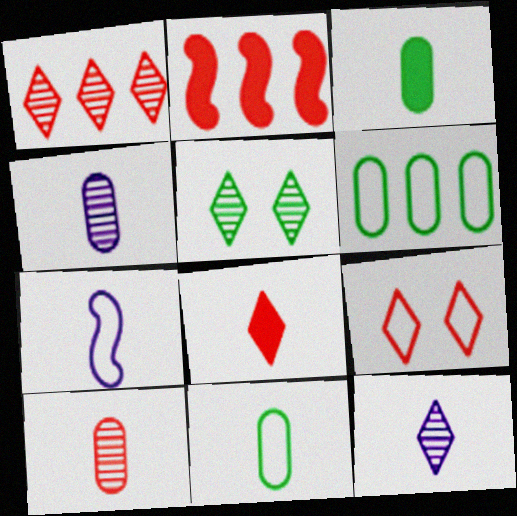[[1, 5, 12], 
[1, 8, 9], 
[2, 9, 10], 
[6, 7, 9]]